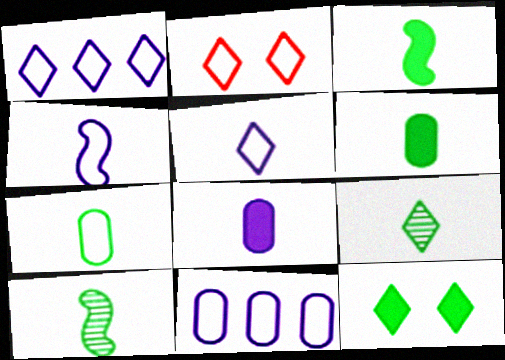[[3, 7, 9]]